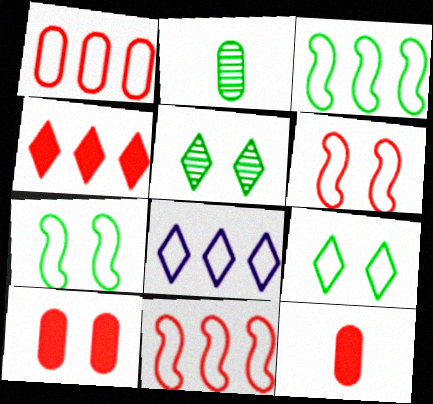[[1, 3, 8]]